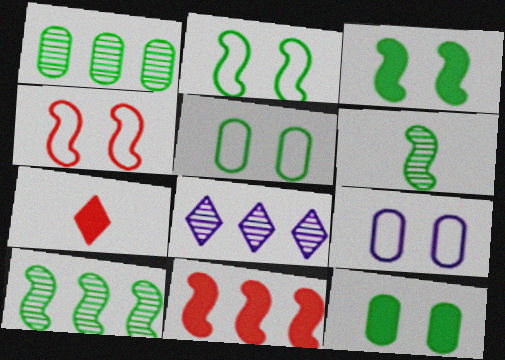[[7, 9, 10]]